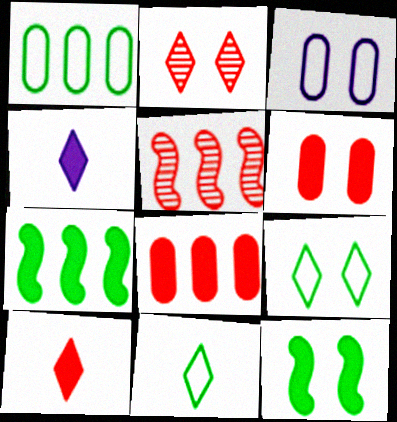[[2, 3, 12], 
[4, 6, 7], 
[4, 8, 12]]